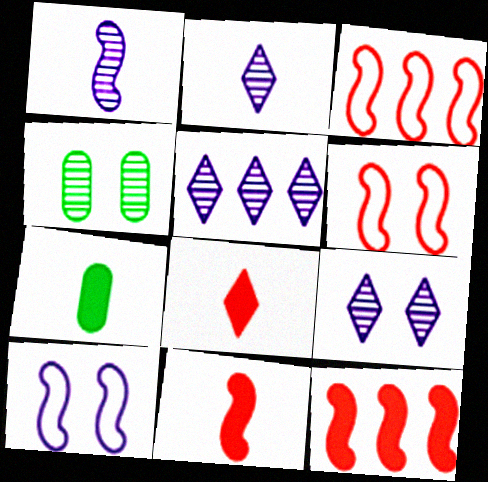[[2, 5, 9], 
[3, 7, 9], 
[5, 6, 7]]